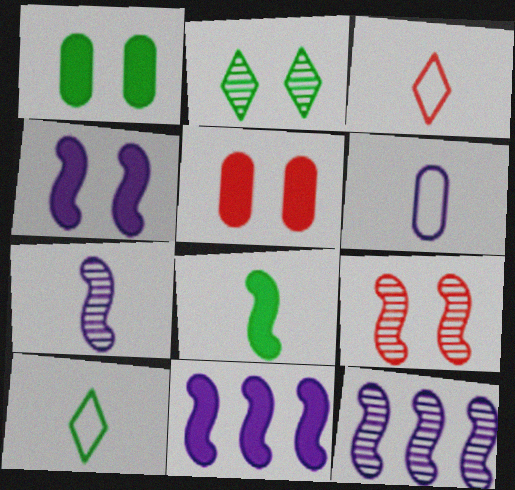[[1, 3, 12], 
[5, 10, 12]]